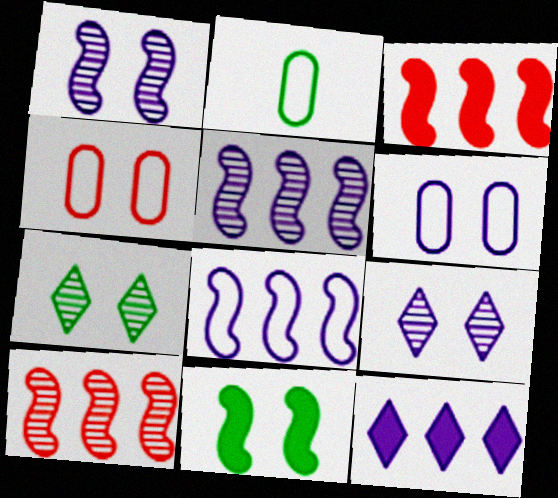[[2, 3, 9], 
[4, 9, 11]]